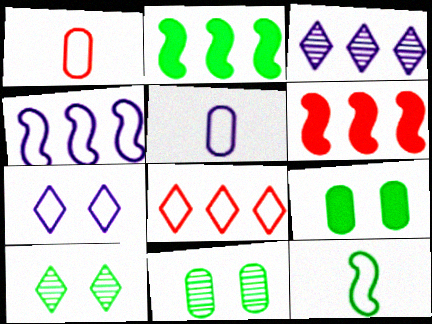[[4, 5, 7], 
[5, 6, 10]]